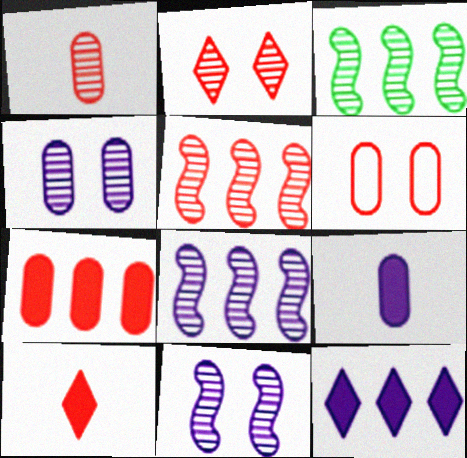[[1, 2, 5], 
[1, 6, 7], 
[3, 5, 8], 
[5, 6, 10]]